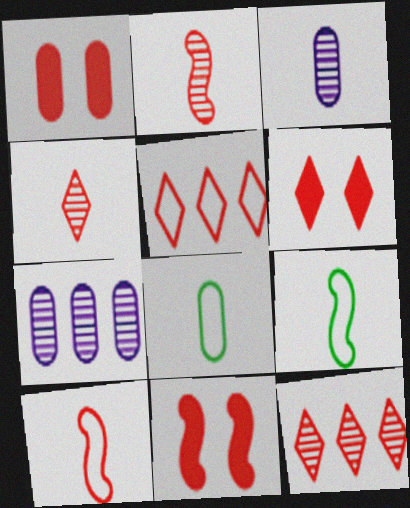[[1, 2, 5], 
[1, 6, 11], 
[1, 7, 8], 
[1, 10, 12], 
[4, 5, 6], 
[6, 7, 9]]